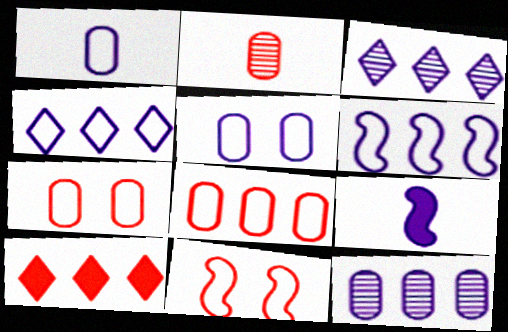[[2, 10, 11], 
[3, 5, 9]]